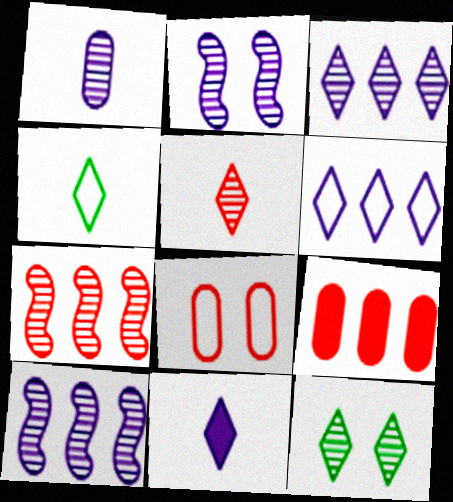[[1, 2, 3], 
[1, 7, 12], 
[2, 4, 9], 
[3, 5, 12], 
[4, 5, 11]]